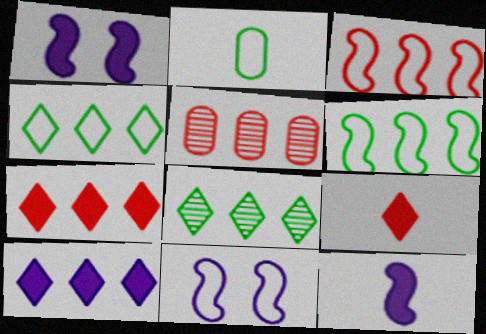[[3, 5, 7], 
[5, 6, 10]]